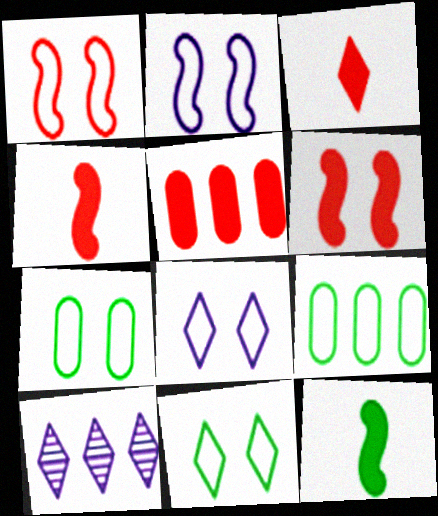[[1, 7, 8], 
[3, 5, 6], 
[3, 10, 11], 
[4, 7, 10]]